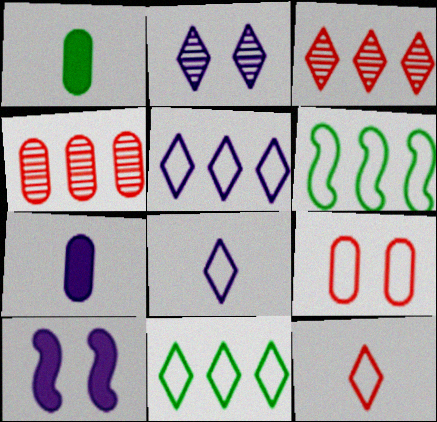[[6, 8, 9]]